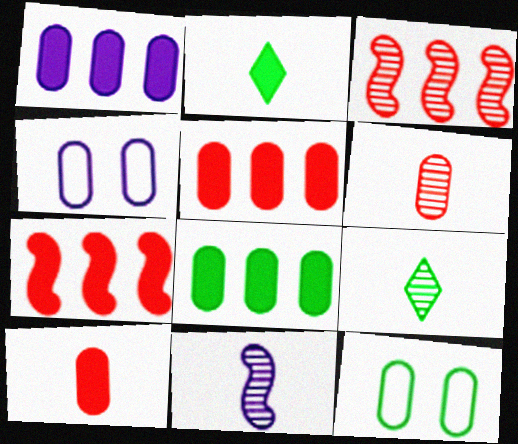[[1, 5, 8], 
[1, 6, 12], 
[2, 3, 4], 
[4, 6, 8], 
[4, 7, 9], 
[6, 9, 11]]